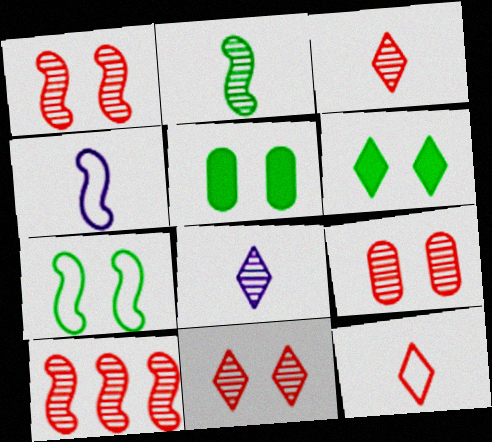[[1, 9, 11], 
[3, 9, 10]]